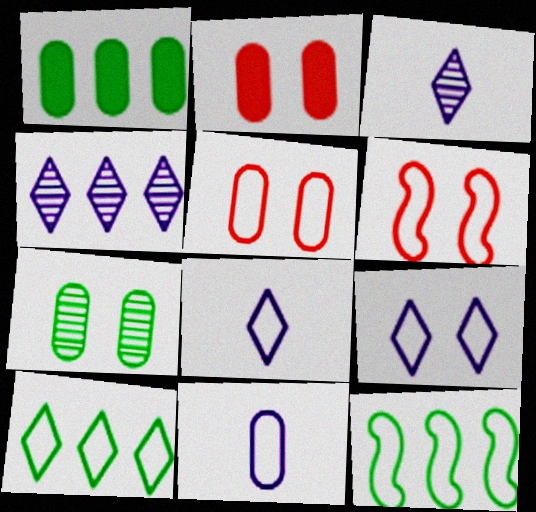[[1, 3, 6], 
[2, 3, 12], 
[5, 8, 12], 
[6, 10, 11]]